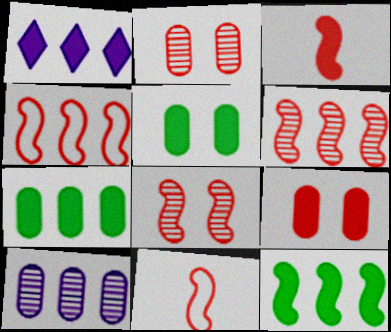[[1, 3, 5], 
[3, 4, 8]]